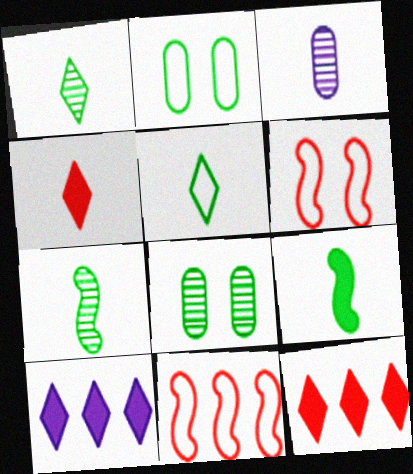[]